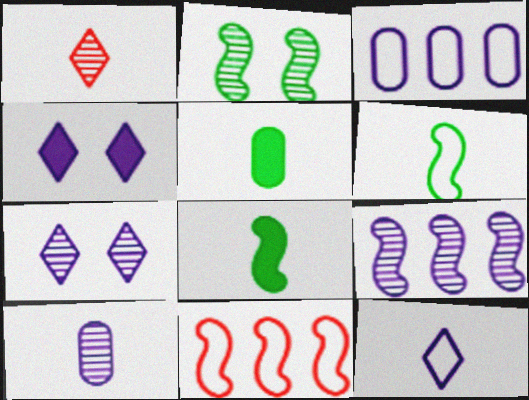[[5, 7, 11], 
[7, 9, 10]]